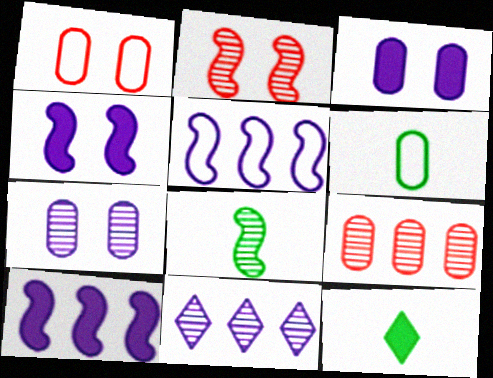[[3, 6, 9], 
[6, 8, 12]]